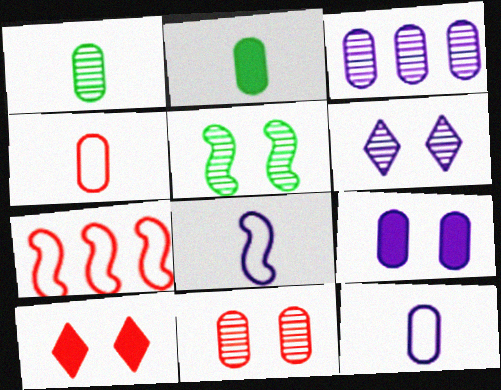[[1, 3, 11], 
[2, 6, 7], 
[3, 9, 12], 
[5, 6, 11]]